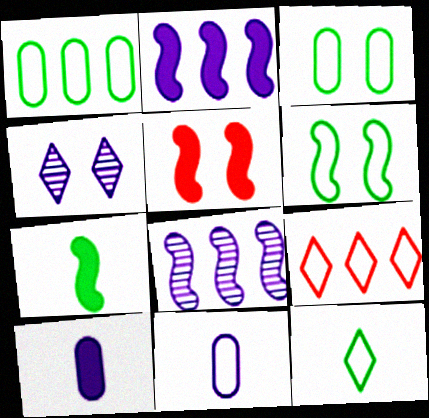[[1, 6, 12], 
[2, 4, 11], 
[2, 5, 7], 
[3, 4, 5], 
[6, 9, 11]]